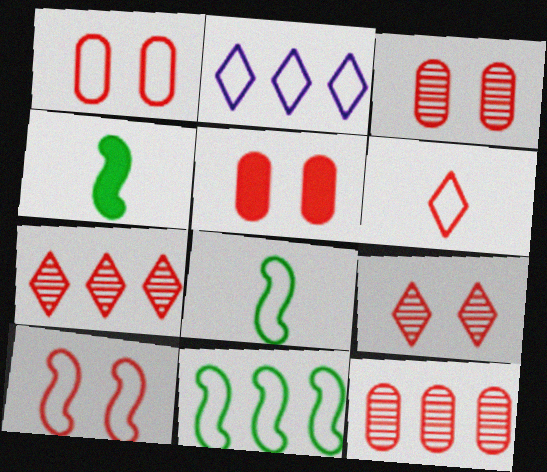[[1, 2, 8], 
[1, 3, 5], 
[2, 3, 4], 
[5, 9, 10]]